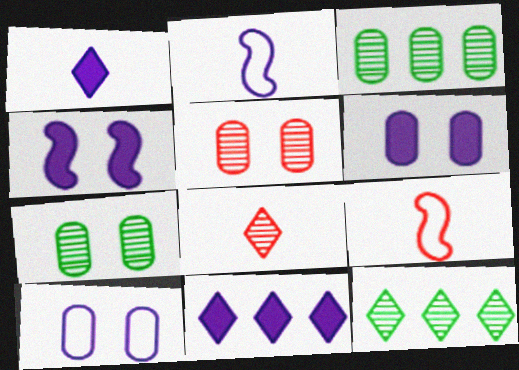[[6, 9, 12], 
[7, 9, 11]]